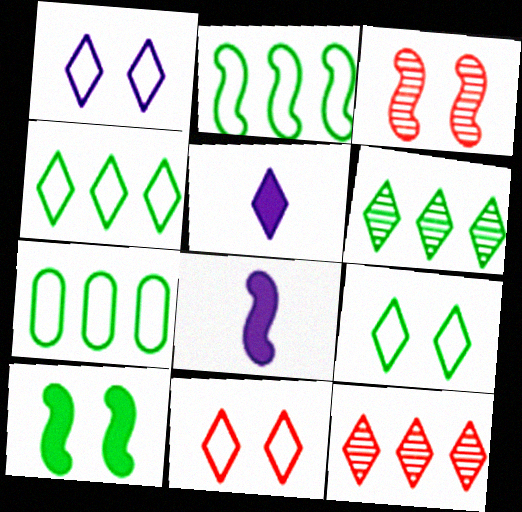[[1, 9, 11], 
[2, 3, 8], 
[2, 4, 7], 
[3, 5, 7], 
[5, 6, 11], 
[5, 9, 12]]